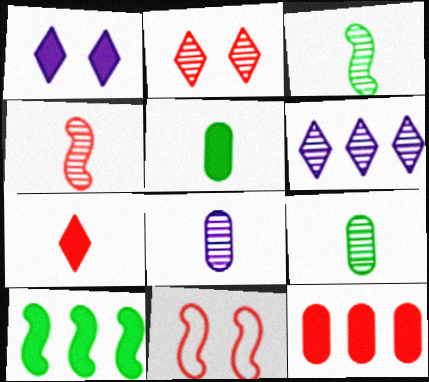[[5, 6, 11]]